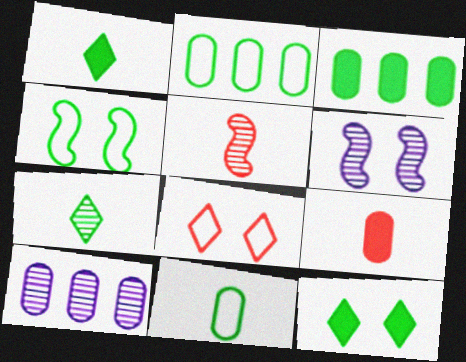[[3, 4, 7]]